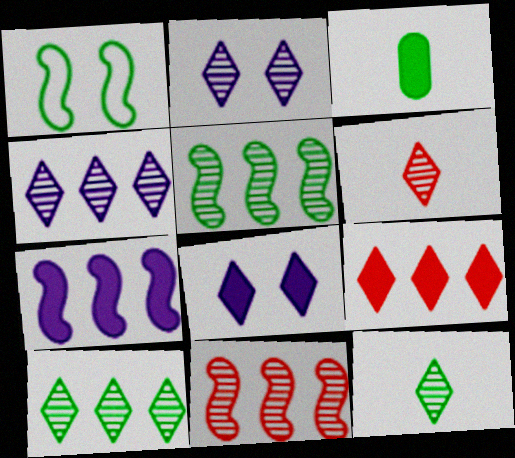[[1, 3, 10], 
[2, 6, 10]]